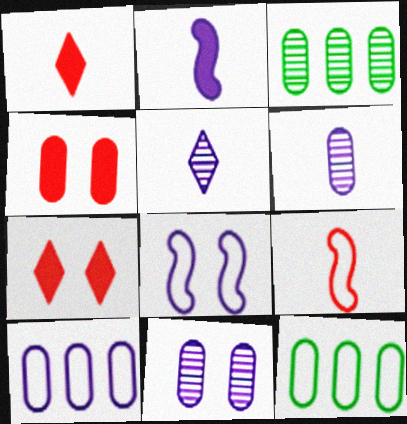[[1, 3, 8], 
[4, 6, 12]]